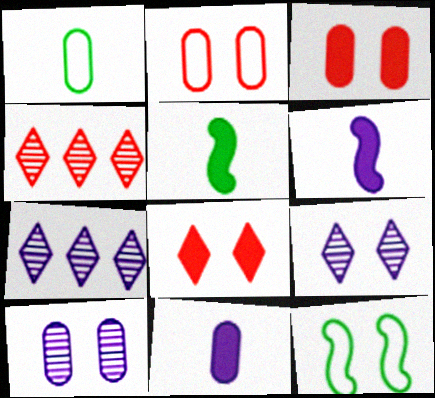[[2, 5, 7], 
[3, 9, 12], 
[4, 11, 12], 
[8, 10, 12]]